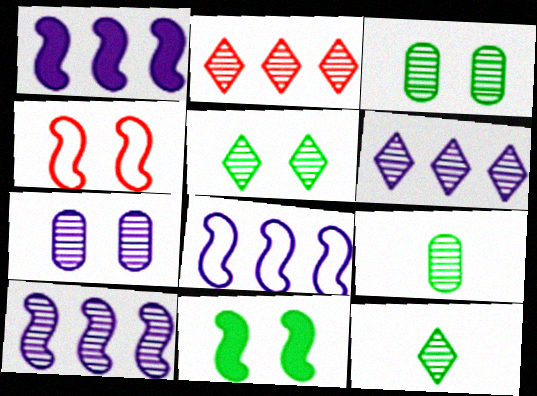[[1, 8, 10]]